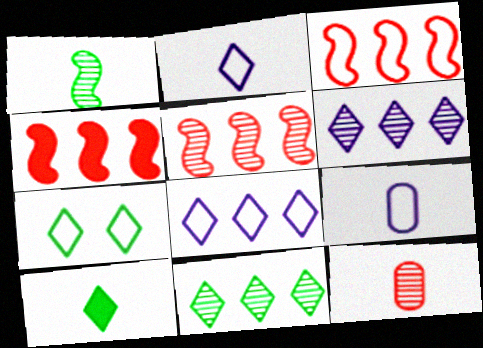[[3, 4, 5], 
[3, 7, 9], 
[7, 10, 11]]